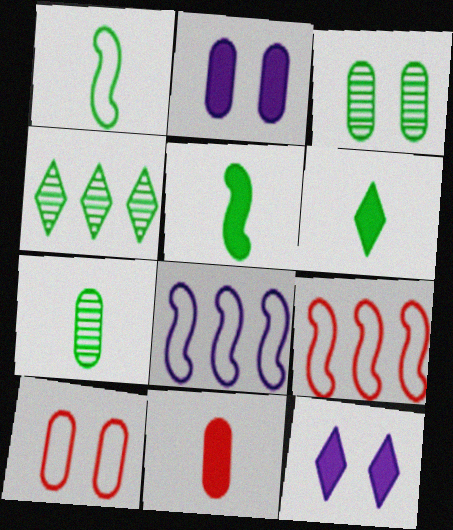[[1, 6, 7], 
[2, 3, 10], 
[7, 9, 12]]